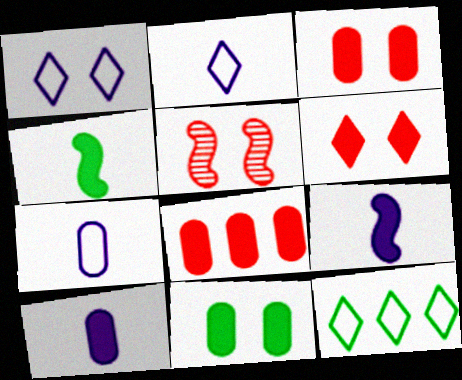[[1, 5, 11], 
[5, 10, 12], 
[8, 10, 11]]